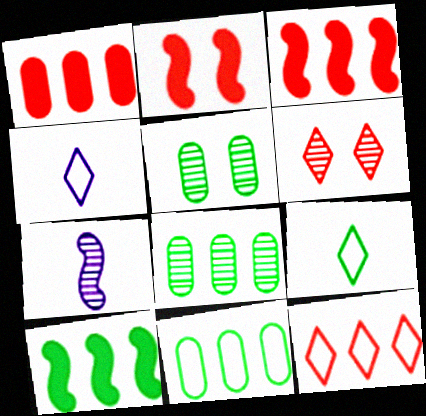[[2, 4, 8], 
[3, 4, 5], 
[5, 9, 10], 
[6, 7, 8]]